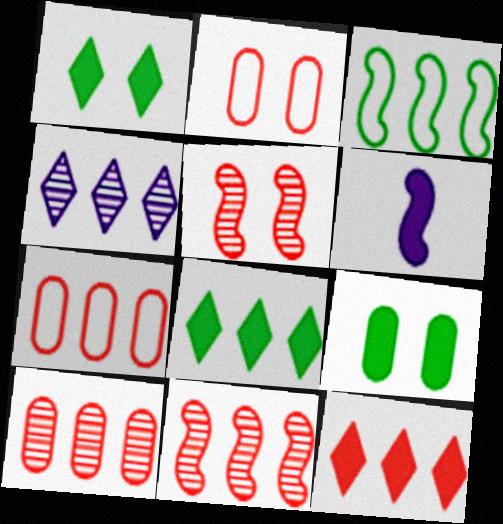[[3, 5, 6], 
[6, 9, 12], 
[7, 11, 12]]